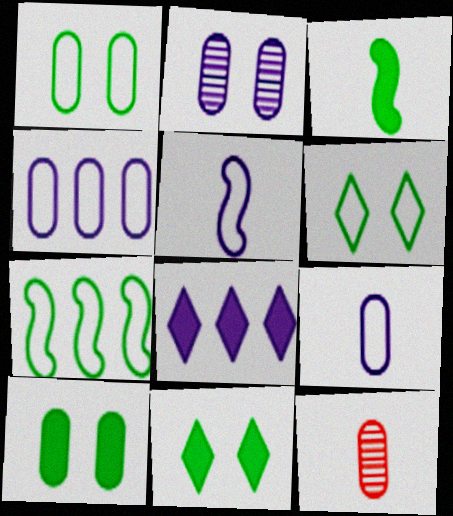[[2, 5, 8], 
[4, 10, 12]]